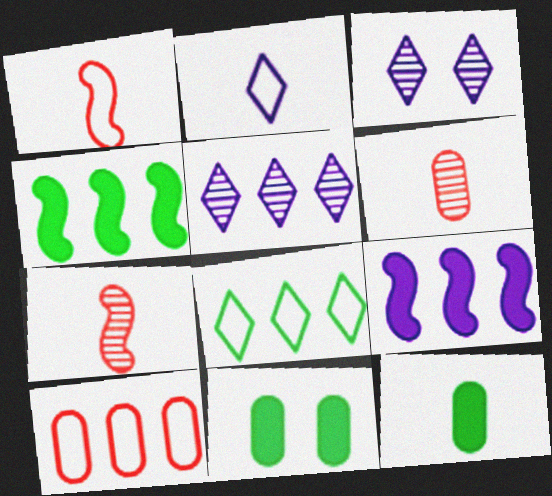[[1, 5, 11], 
[2, 7, 12], 
[4, 5, 10]]